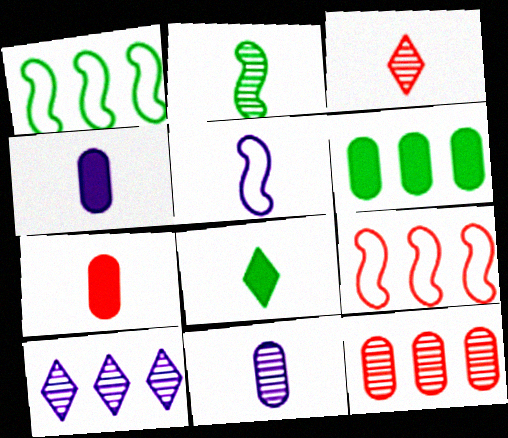[[2, 3, 11], 
[6, 9, 10]]